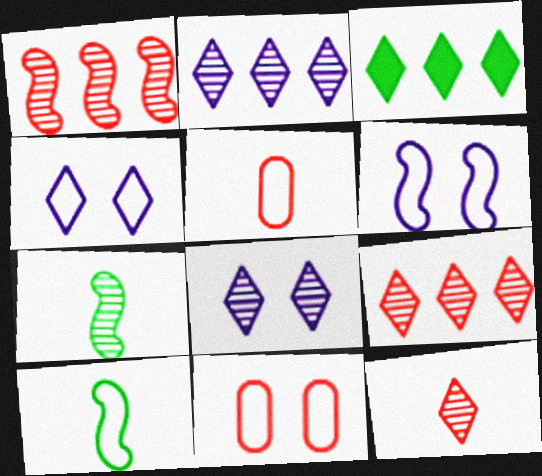[[3, 4, 12]]